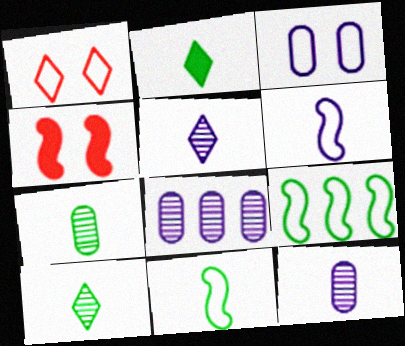[[2, 7, 11]]